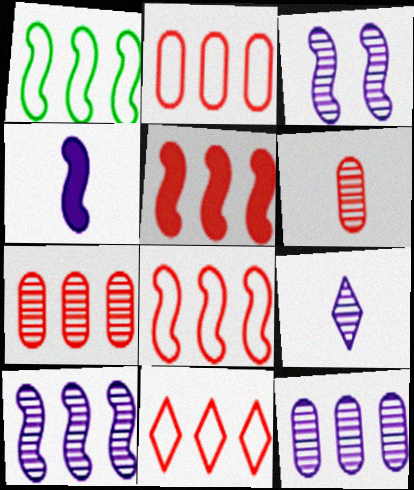[[1, 5, 10], 
[2, 8, 11], 
[3, 9, 12], 
[5, 7, 11]]